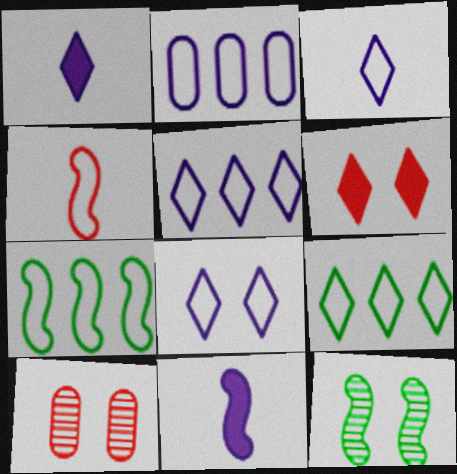[[1, 7, 10], 
[3, 5, 8], 
[9, 10, 11]]